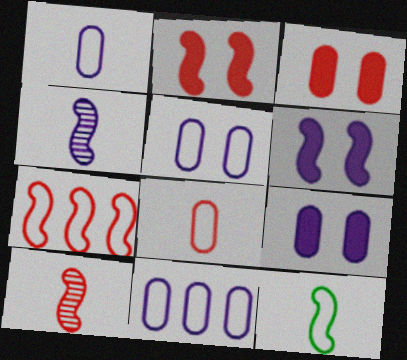[[1, 5, 11], 
[2, 7, 10]]